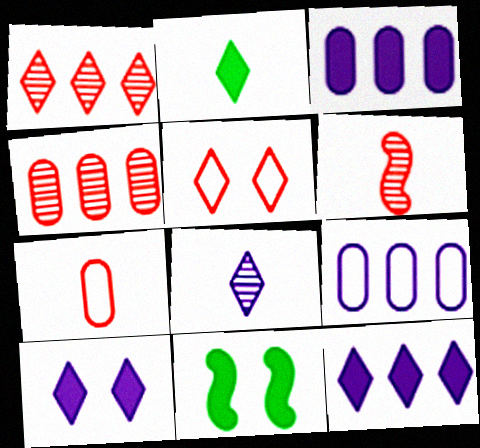[]